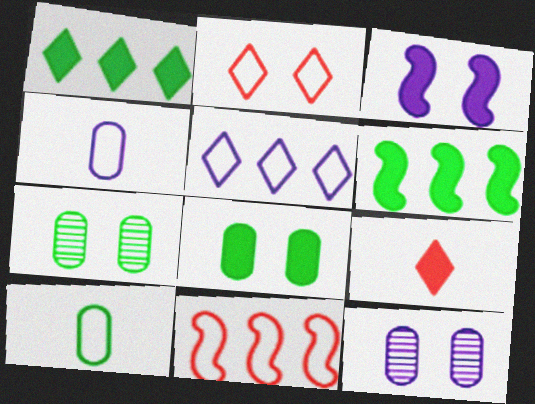[[2, 3, 7]]